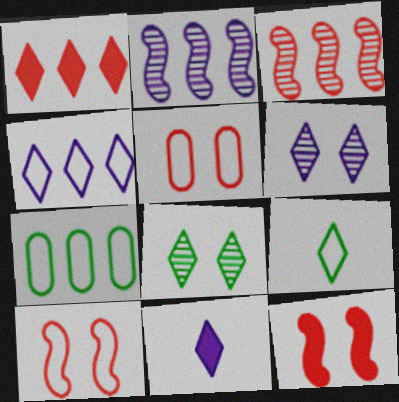[[1, 2, 7], 
[1, 6, 9], 
[4, 6, 11]]